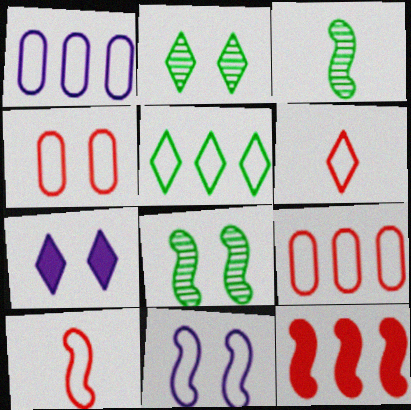[[3, 7, 9], 
[3, 11, 12], 
[4, 7, 8]]